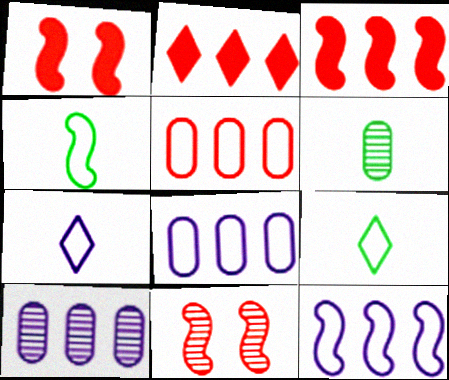[[1, 9, 10]]